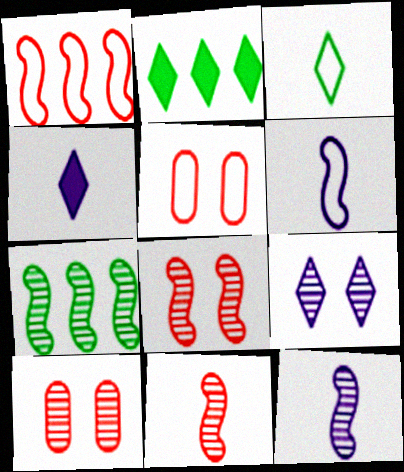[[2, 5, 12], 
[2, 6, 10], 
[4, 5, 7], 
[7, 8, 12]]